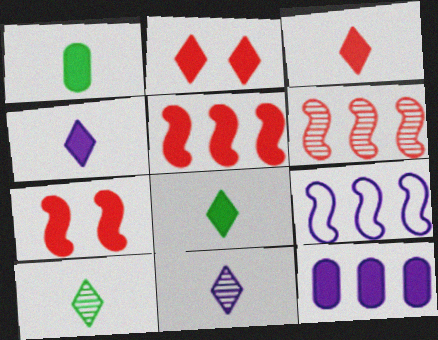[[3, 4, 8], 
[7, 8, 12]]